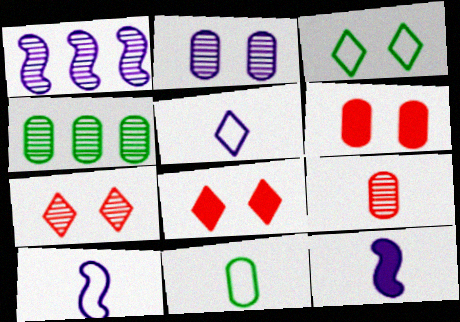[[1, 8, 11], 
[2, 4, 9], 
[4, 8, 10]]